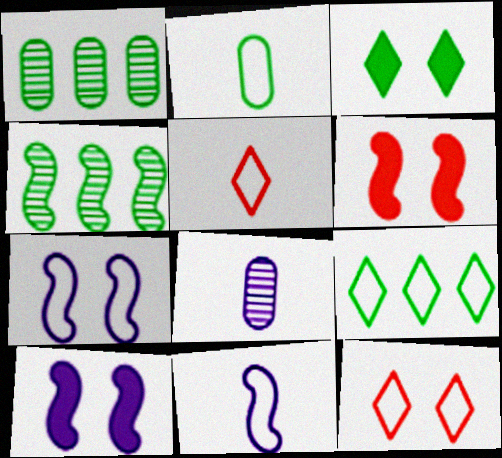[[1, 5, 10], 
[2, 3, 4], 
[2, 5, 11], 
[4, 6, 11], 
[6, 8, 9]]